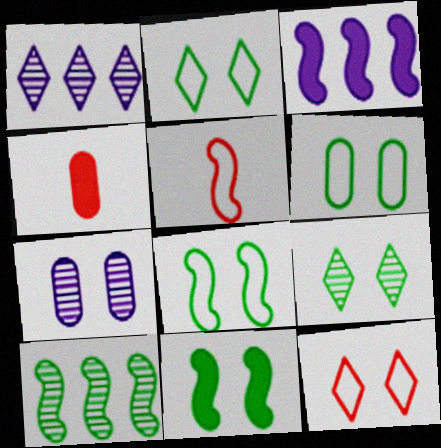[[1, 4, 8], 
[2, 6, 8], 
[6, 9, 11], 
[7, 11, 12]]